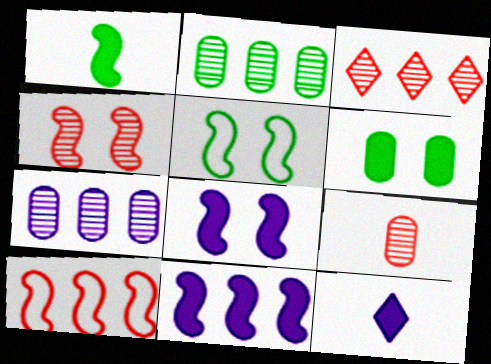[[3, 4, 9], 
[4, 5, 8]]